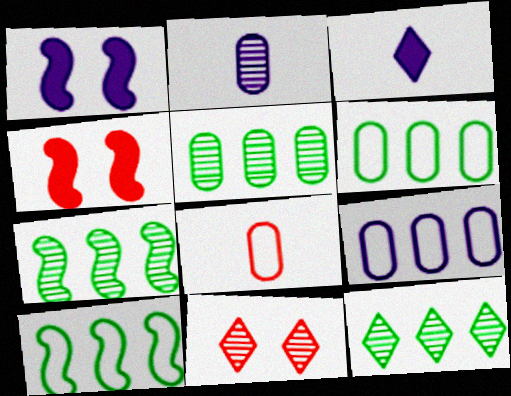[[1, 8, 12], 
[2, 7, 11], 
[5, 7, 12]]